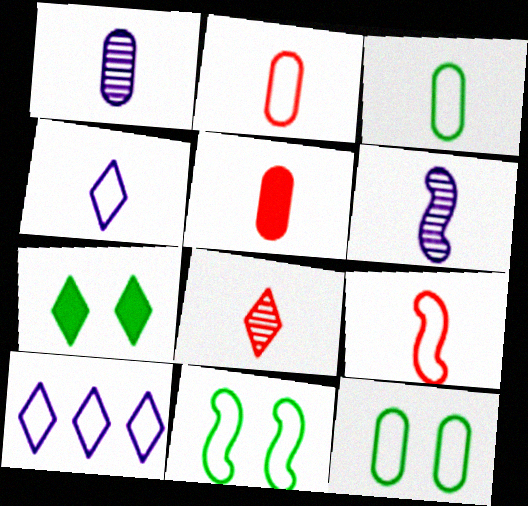[[1, 3, 5], 
[2, 10, 11], 
[3, 4, 9], 
[5, 8, 9], 
[7, 8, 10], 
[9, 10, 12]]